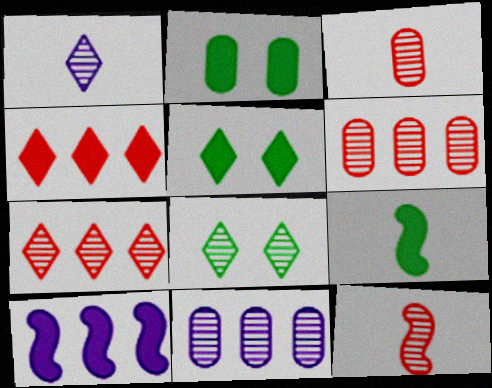[[1, 7, 8], 
[8, 11, 12]]